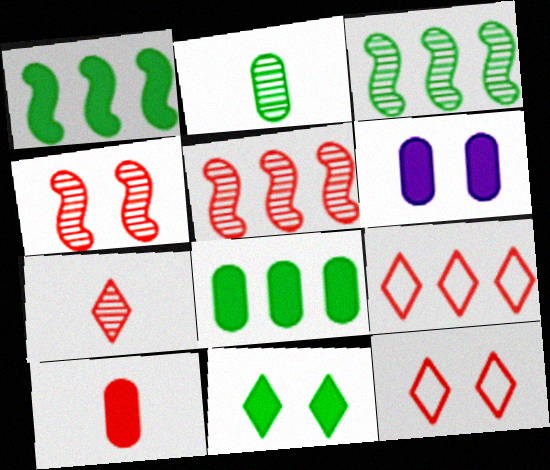[[4, 9, 10], 
[5, 10, 12], 
[6, 8, 10]]